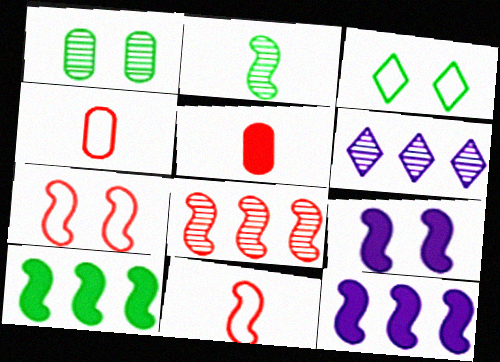[[2, 7, 12]]